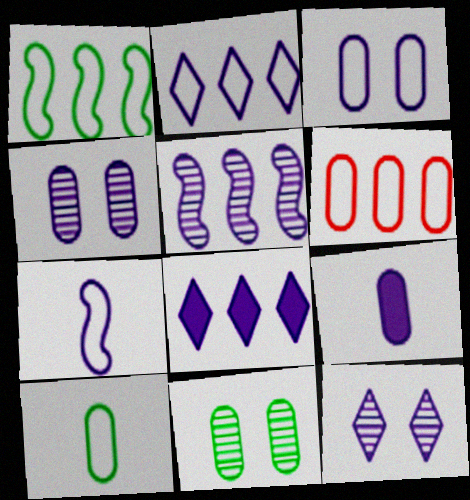[[1, 2, 6], 
[2, 3, 7], 
[3, 6, 10], 
[4, 7, 8], 
[6, 9, 11]]